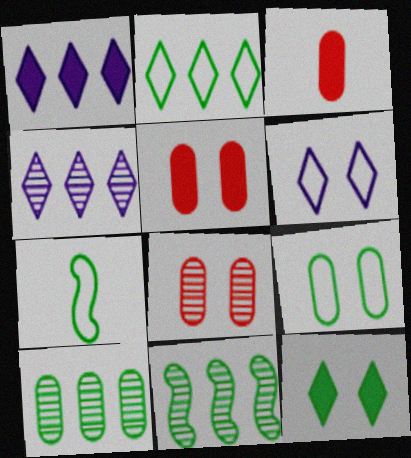[[1, 7, 8], 
[2, 7, 9], 
[3, 6, 11], 
[4, 5, 7], 
[7, 10, 12]]